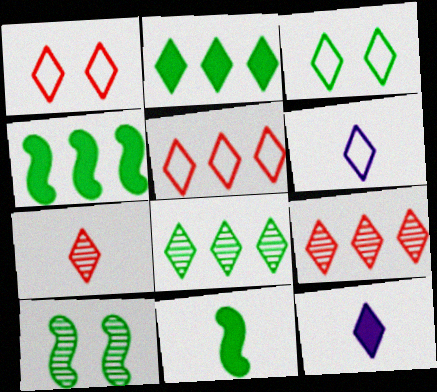[[1, 8, 12], 
[3, 5, 6], 
[3, 9, 12]]